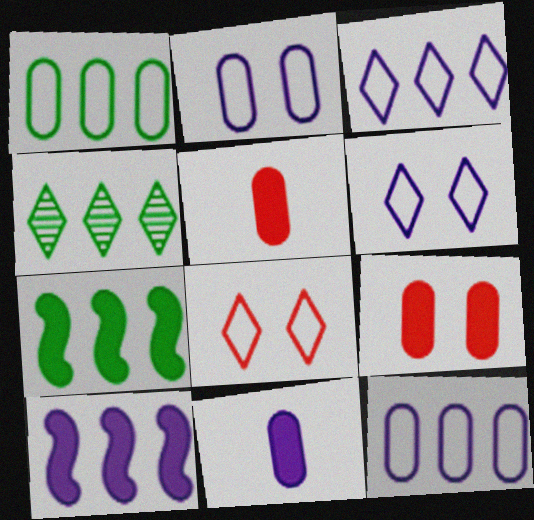[[1, 4, 7]]